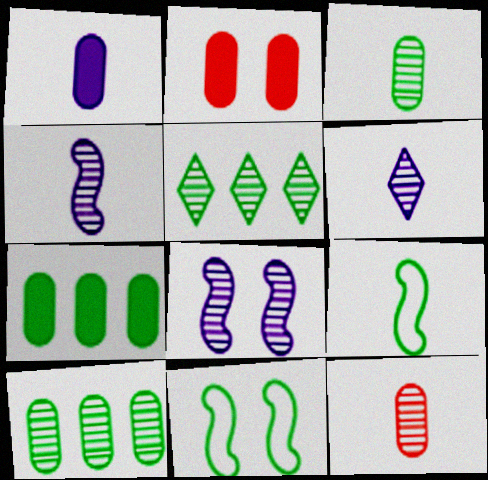[[1, 2, 7], 
[5, 8, 12]]